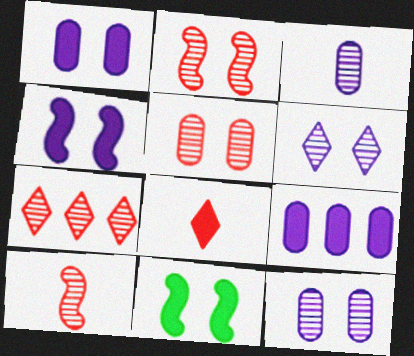[[5, 7, 10], 
[8, 9, 11]]